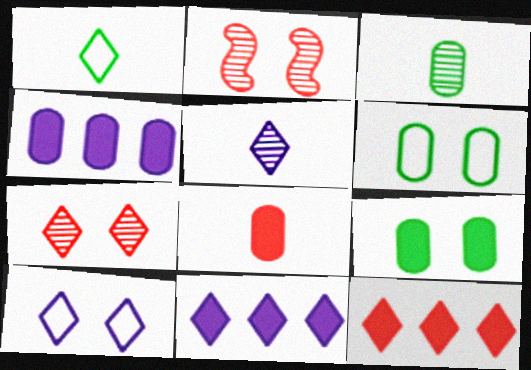[[1, 2, 4], 
[1, 7, 11], 
[2, 9, 10], 
[4, 8, 9], 
[5, 10, 11]]